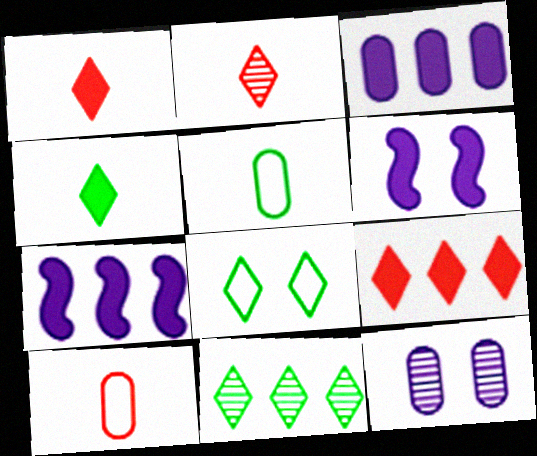[[4, 8, 11], 
[6, 10, 11]]